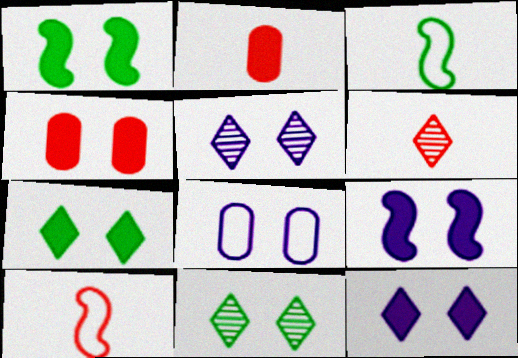[[1, 4, 12], 
[2, 6, 10], 
[4, 7, 9], 
[5, 8, 9]]